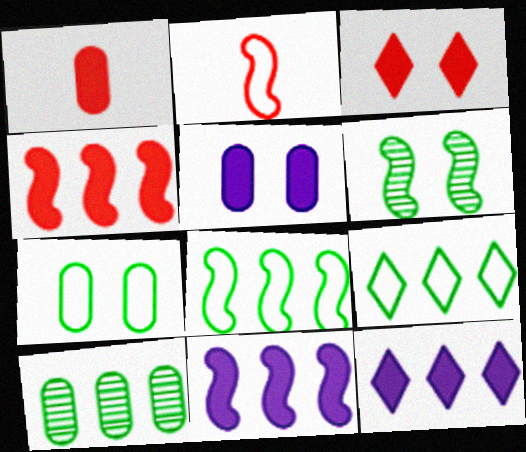[[1, 3, 4], 
[2, 6, 11]]